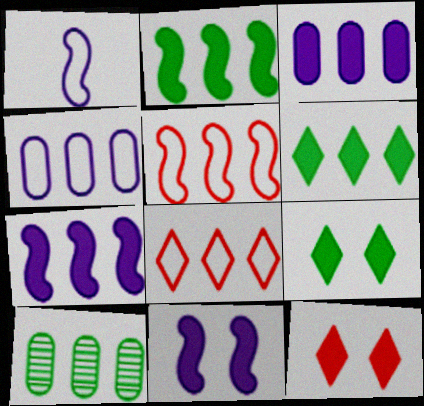[[1, 10, 12], 
[7, 8, 10]]